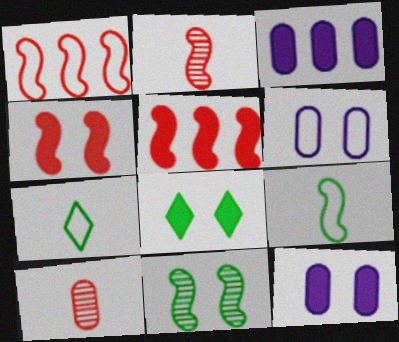[[1, 2, 4], 
[1, 6, 7], 
[4, 8, 12]]